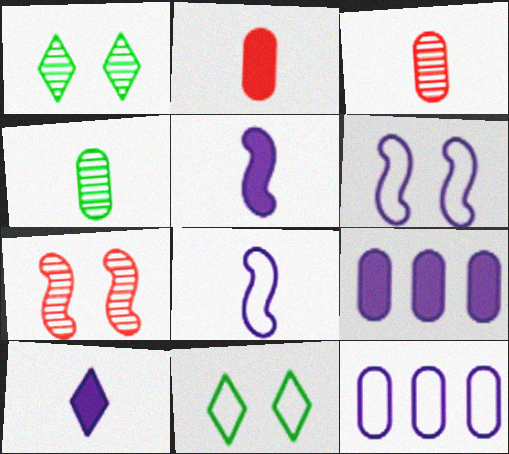[]